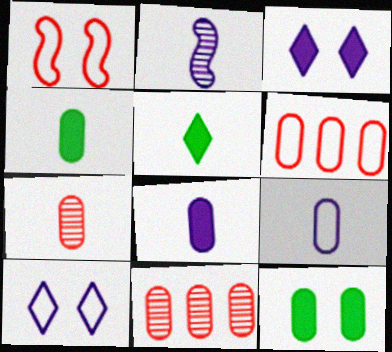[[4, 7, 9], 
[9, 11, 12]]